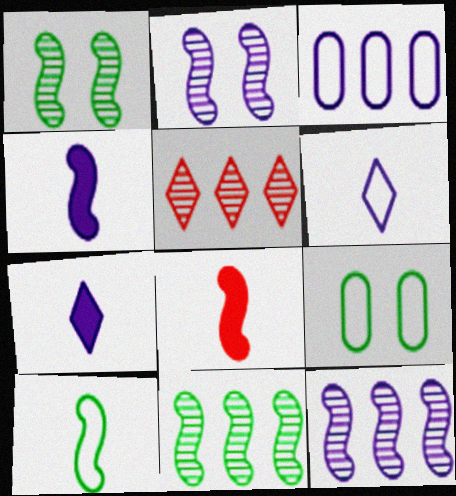[[2, 3, 7], 
[4, 5, 9]]